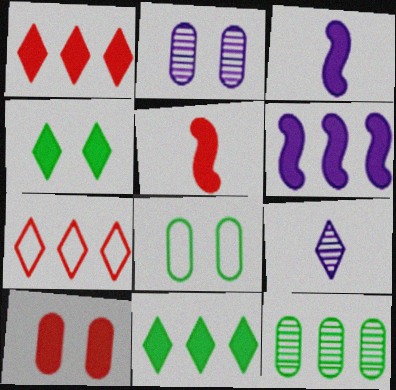[[1, 5, 10], 
[2, 8, 10], 
[3, 10, 11], 
[4, 7, 9], 
[6, 7, 12]]